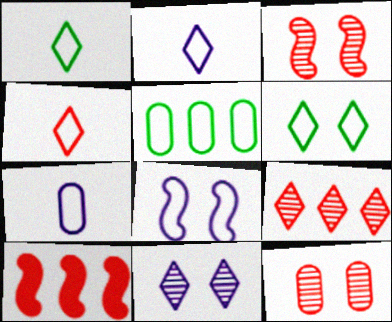[[1, 2, 4], 
[4, 5, 8], 
[4, 10, 12]]